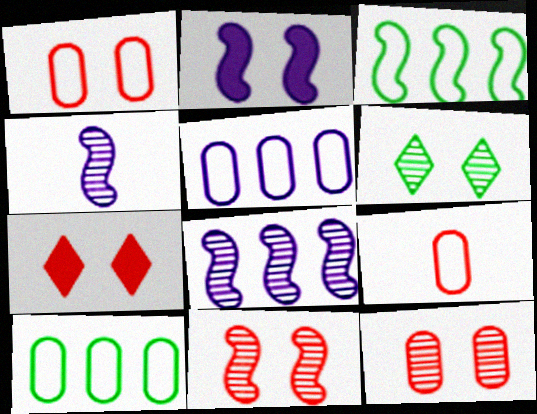[[1, 2, 6], 
[1, 7, 11], 
[4, 7, 10]]